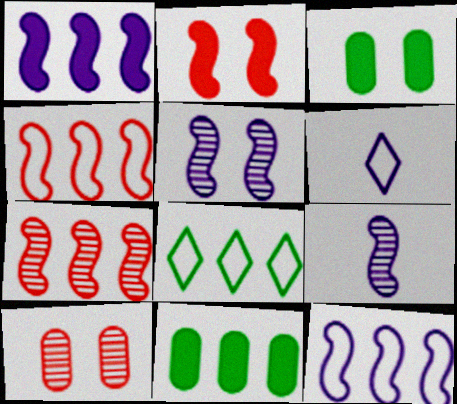[[3, 6, 7]]